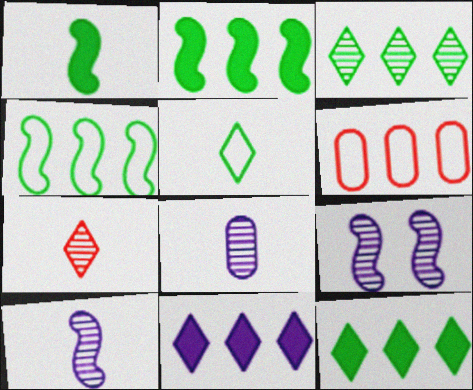[]